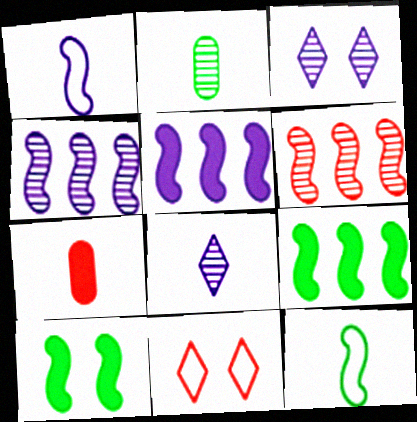[[1, 6, 10], 
[2, 3, 6], 
[2, 5, 11], 
[6, 7, 11], 
[7, 8, 12]]